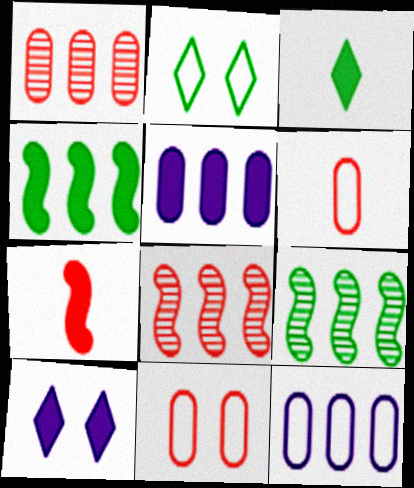[[6, 9, 10]]